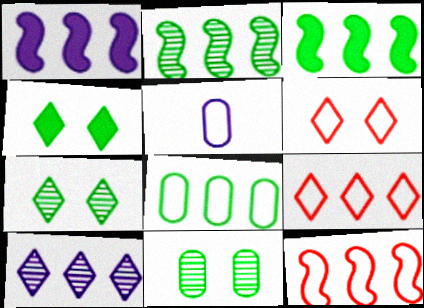[[1, 2, 12]]